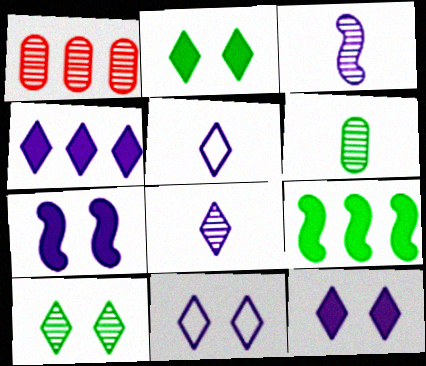[[1, 3, 10], 
[4, 8, 11]]